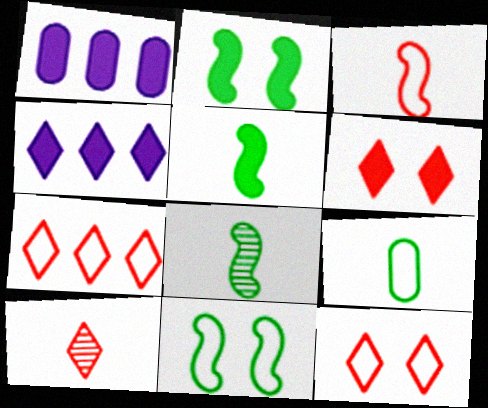[[1, 5, 6], 
[1, 8, 12], 
[1, 10, 11], 
[6, 7, 10]]